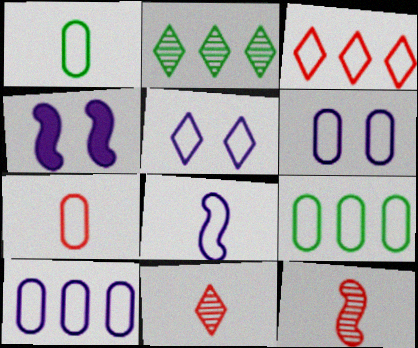[[2, 4, 7], 
[4, 9, 11], 
[5, 8, 10], 
[6, 7, 9]]